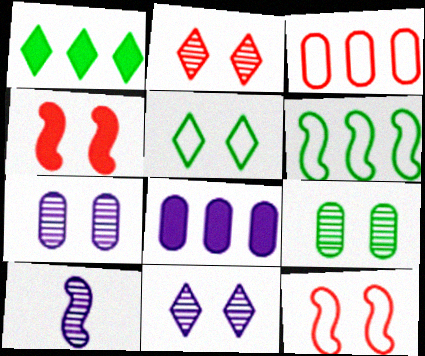[[4, 5, 7], 
[4, 6, 10]]